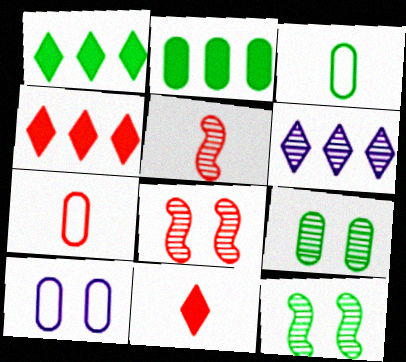[[1, 3, 12], 
[1, 5, 10], 
[2, 3, 9], 
[4, 7, 8], 
[5, 6, 9], 
[5, 7, 11]]